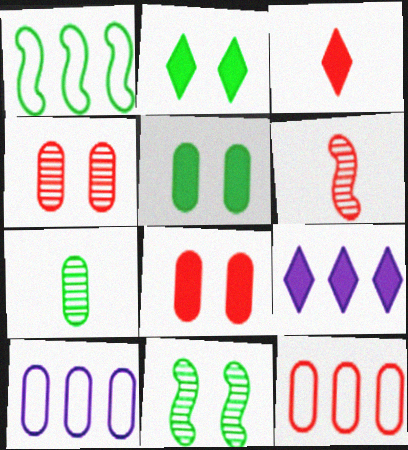[[1, 2, 7], 
[2, 3, 9], 
[2, 6, 10], 
[3, 10, 11], 
[7, 8, 10]]